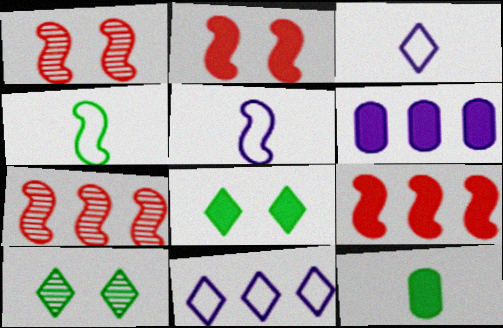[[1, 11, 12]]